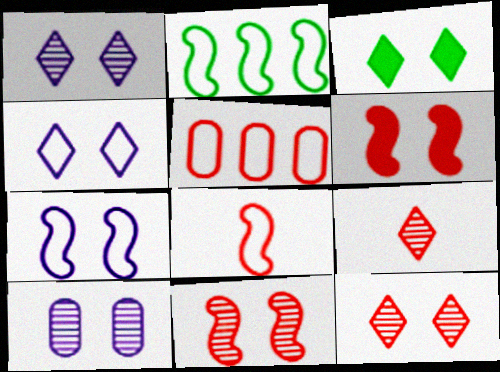[[2, 7, 8], 
[3, 4, 12], 
[5, 6, 9]]